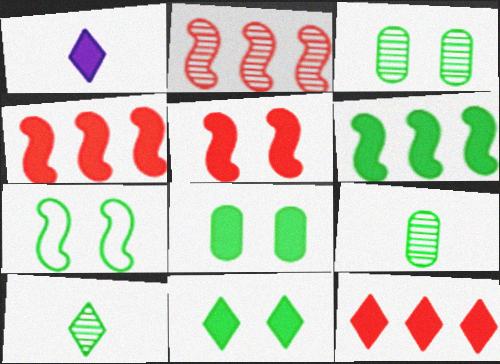[[1, 4, 8], 
[1, 11, 12], 
[3, 7, 11]]